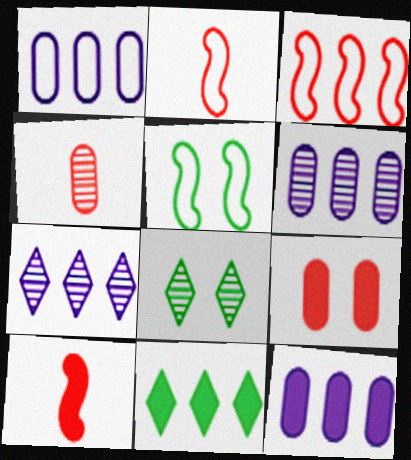[[1, 6, 12], 
[1, 8, 10], 
[2, 8, 12], 
[3, 6, 11]]